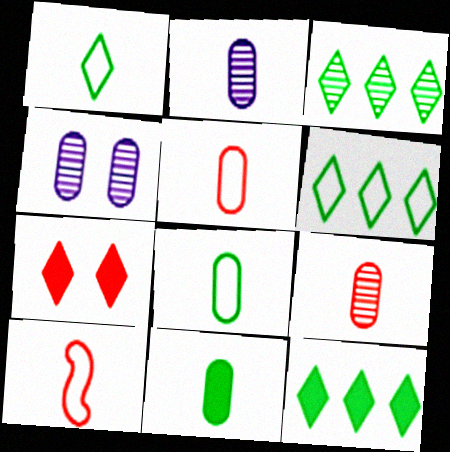[[2, 5, 11], 
[3, 6, 12], 
[4, 10, 12]]